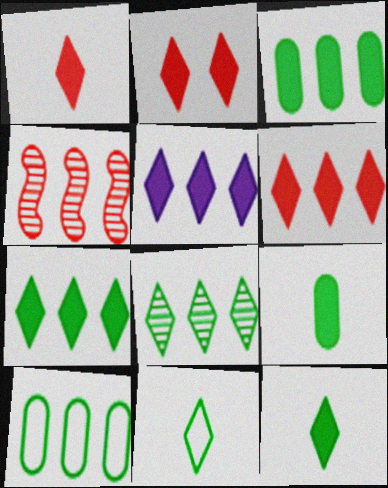[[1, 2, 6], 
[2, 5, 12], 
[4, 5, 10], 
[5, 6, 7]]